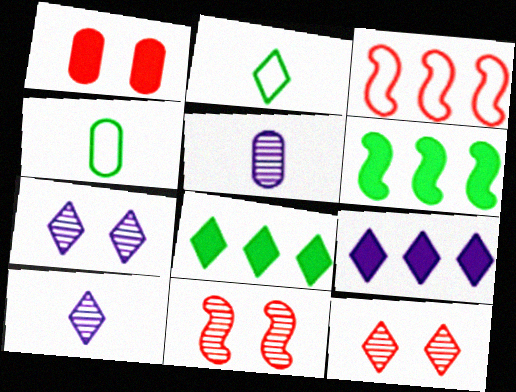[[2, 9, 12], 
[4, 9, 11]]